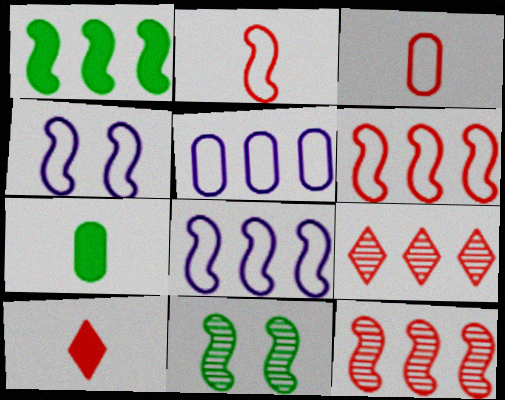[[1, 5, 9], 
[1, 8, 12], 
[4, 7, 9], 
[5, 10, 11]]